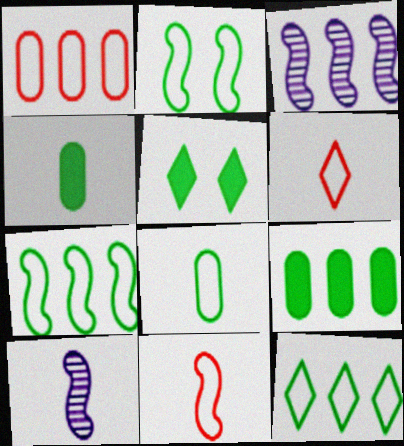[[1, 5, 10], 
[2, 8, 12], 
[4, 6, 10]]